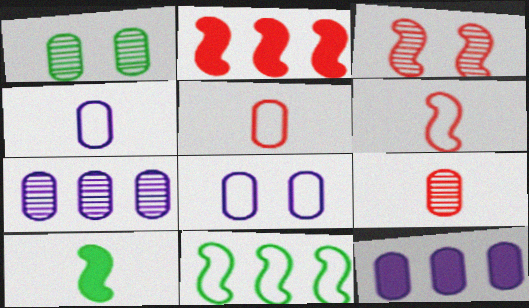[[1, 5, 12], 
[1, 7, 9], 
[2, 3, 6]]